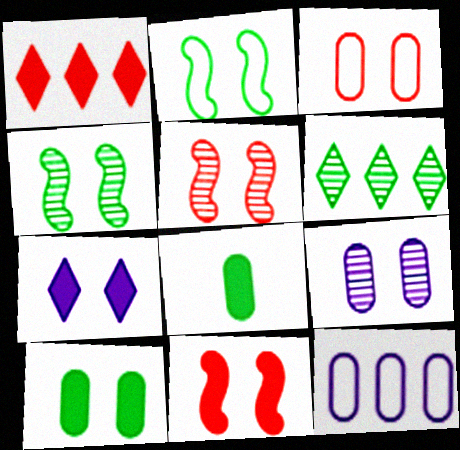[[2, 6, 8], 
[3, 4, 7], 
[3, 9, 10], 
[7, 10, 11]]